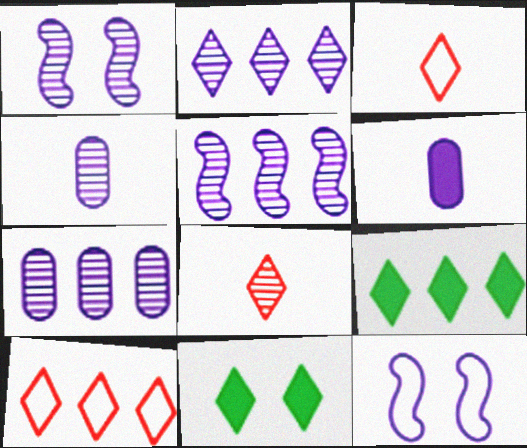[[1, 2, 4], 
[2, 3, 11], 
[2, 5, 7], 
[2, 6, 12], 
[2, 9, 10]]